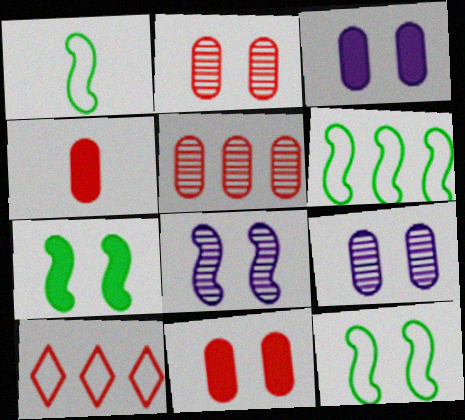[[1, 6, 12]]